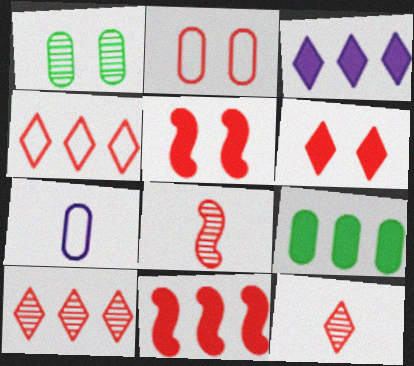[[2, 11, 12], 
[3, 9, 11], 
[4, 6, 12]]